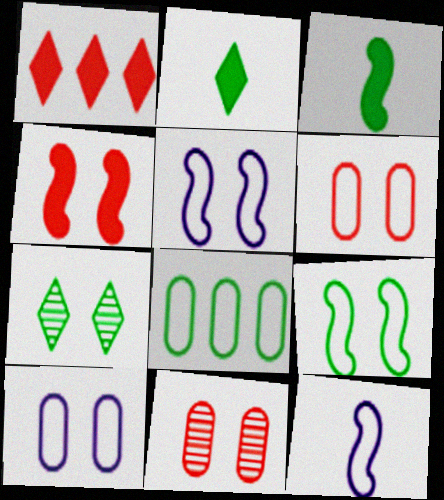[[3, 7, 8], 
[4, 7, 10]]